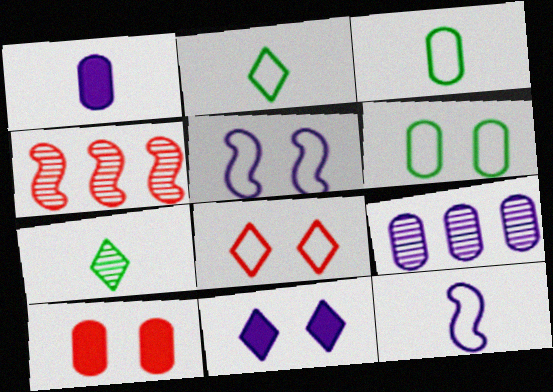[[3, 4, 11], 
[3, 9, 10], 
[5, 6, 8], 
[9, 11, 12]]